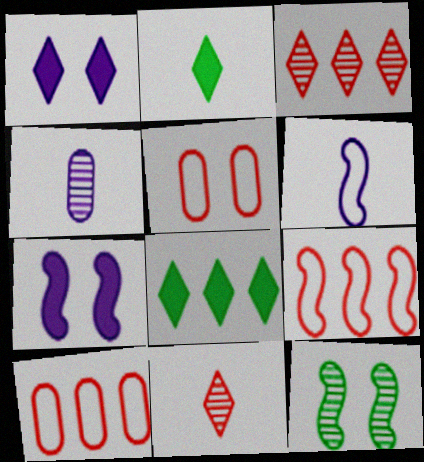[[1, 5, 12], 
[3, 4, 12]]